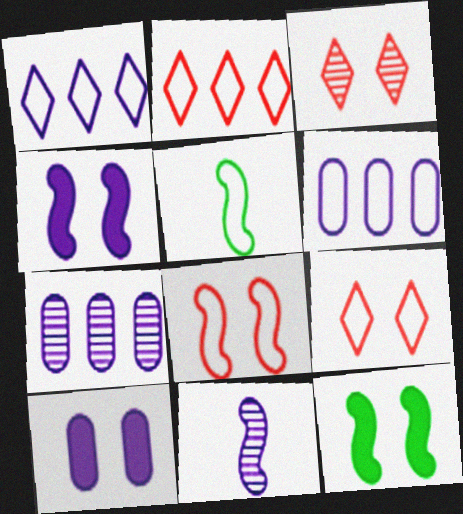[[1, 10, 11], 
[5, 6, 9]]